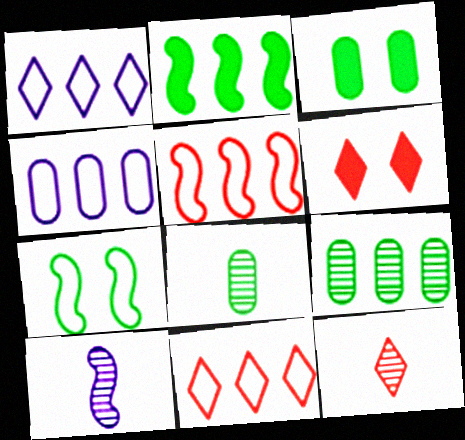[[3, 10, 11], 
[6, 11, 12], 
[8, 10, 12]]